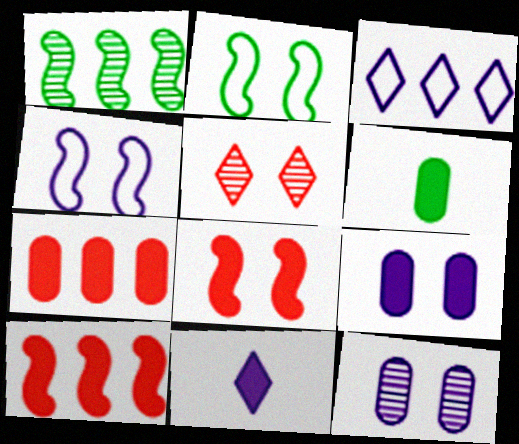[[1, 3, 7], 
[2, 5, 9], 
[6, 7, 9]]